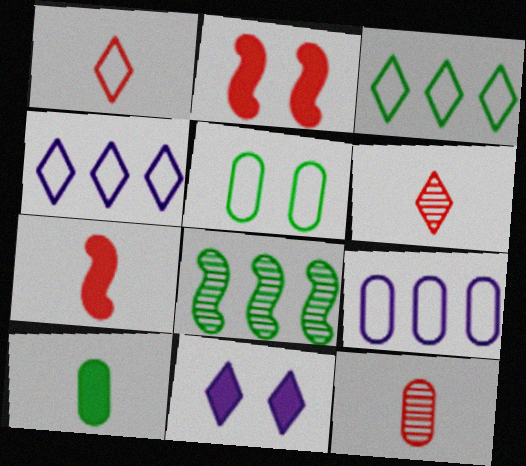[[1, 7, 12], 
[3, 6, 11]]